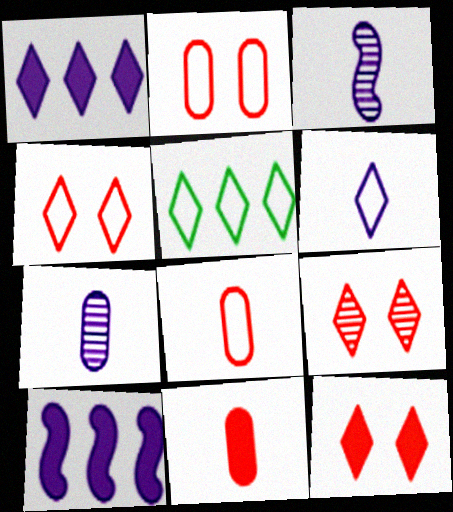[[4, 5, 6], 
[4, 9, 12]]